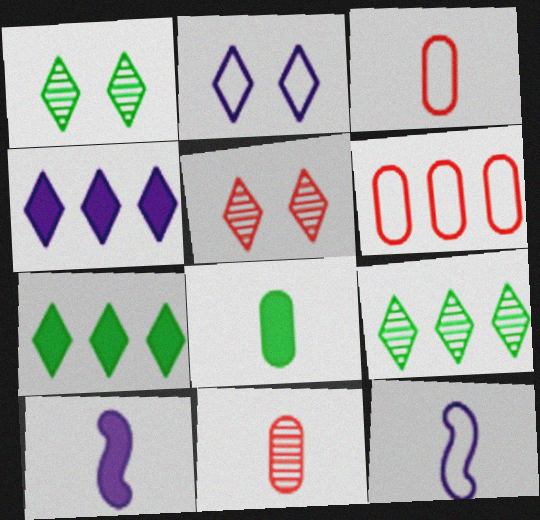[[1, 6, 10]]